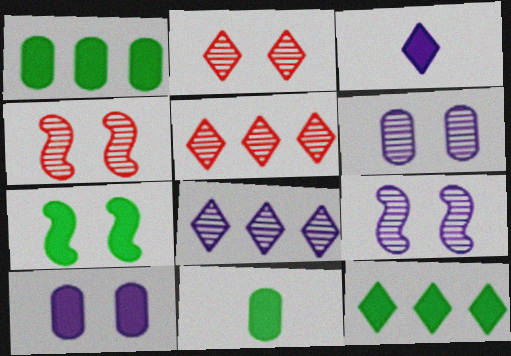[[7, 11, 12]]